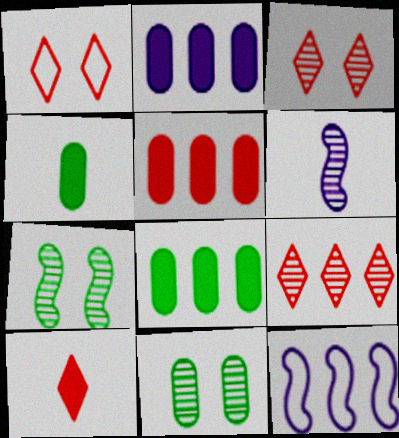[[1, 6, 8], 
[1, 9, 10], 
[2, 5, 8], 
[3, 4, 12], 
[6, 9, 11], 
[8, 9, 12], 
[10, 11, 12]]